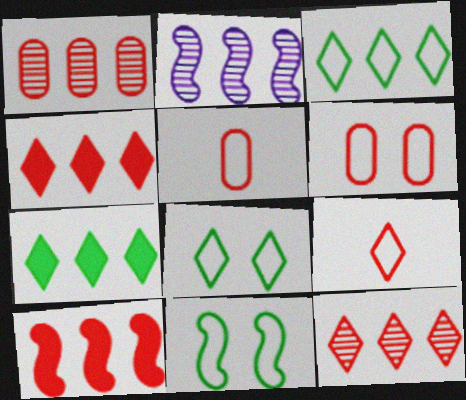[]